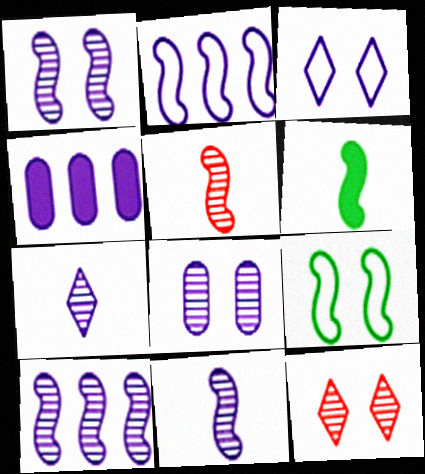[[1, 10, 11], 
[3, 4, 11], 
[7, 8, 10]]